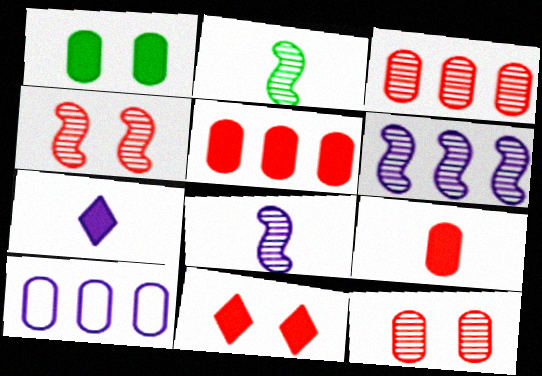[[2, 4, 6], 
[2, 10, 11]]